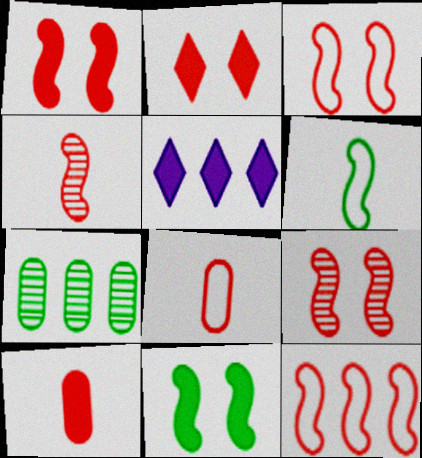[[1, 3, 9], 
[1, 4, 12], 
[5, 7, 12], 
[5, 10, 11]]